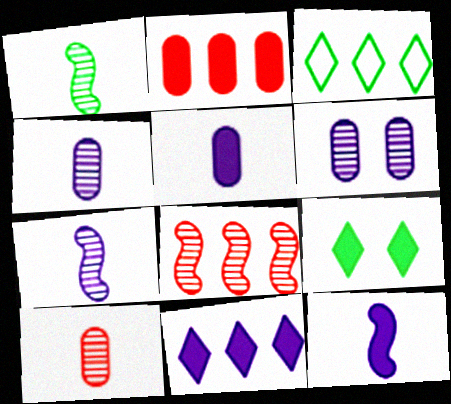[[2, 9, 12]]